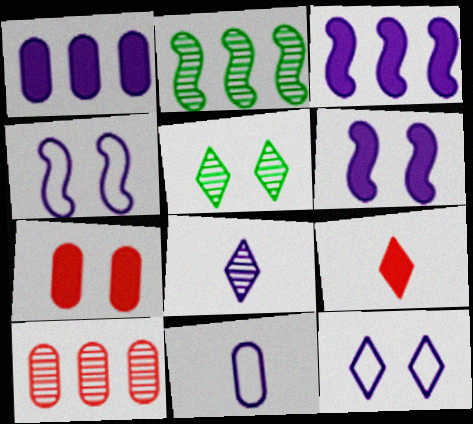[[1, 4, 8], 
[4, 5, 7]]